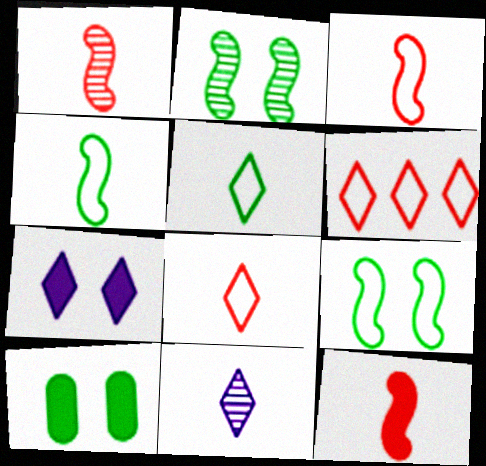[[1, 3, 12]]